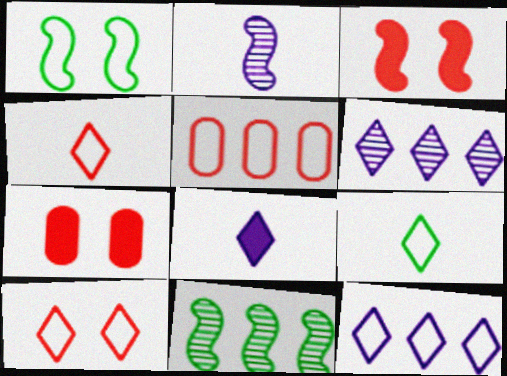[[9, 10, 12]]